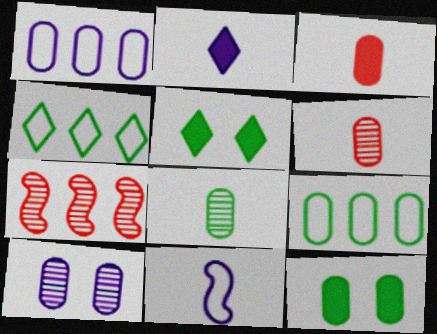[[1, 6, 12], 
[3, 9, 10], 
[8, 9, 12]]